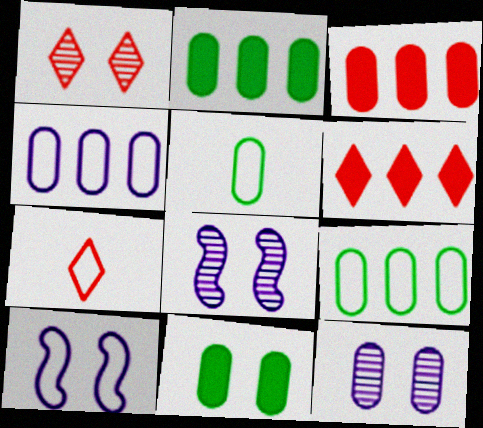[[1, 6, 7], 
[1, 10, 11], 
[2, 7, 8], 
[3, 5, 12], 
[5, 6, 8], 
[7, 9, 10]]